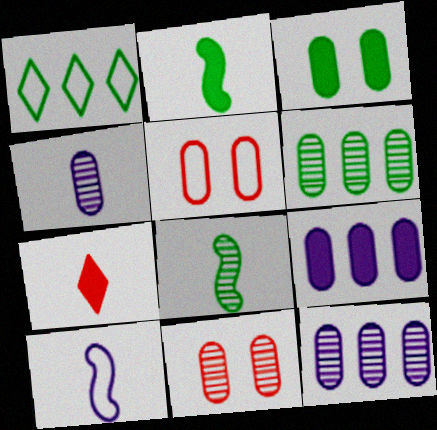[[1, 3, 8], 
[1, 5, 10], 
[4, 6, 11]]